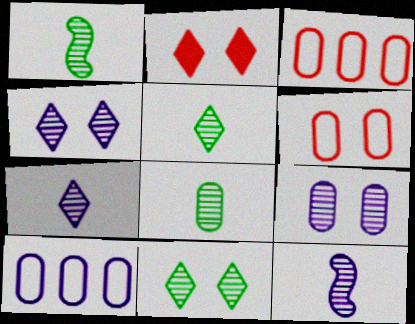[[1, 2, 10], 
[1, 5, 8]]